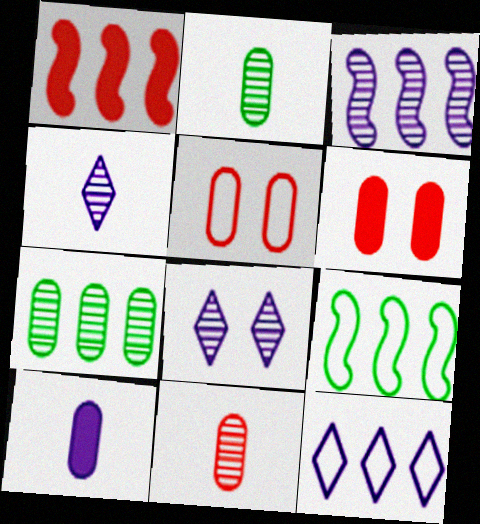[[1, 3, 9], 
[1, 7, 12], 
[4, 6, 9], 
[5, 7, 10]]